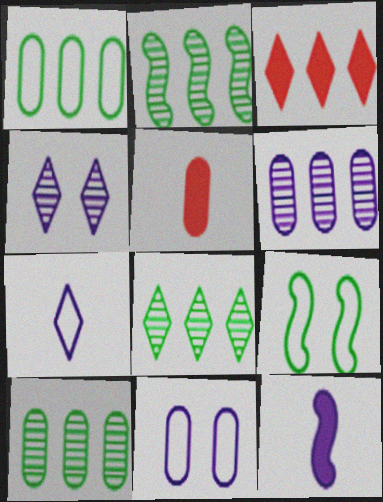[[2, 8, 10], 
[5, 10, 11]]